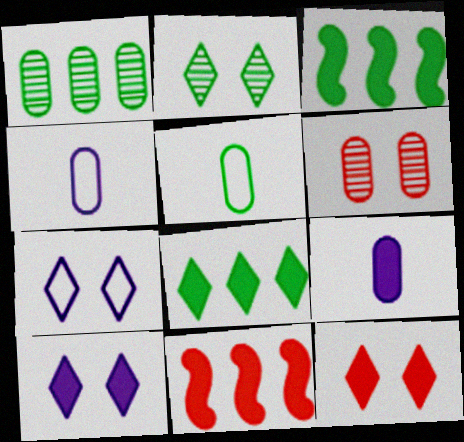[[2, 3, 5], 
[2, 4, 11], 
[2, 7, 12], 
[3, 9, 12]]